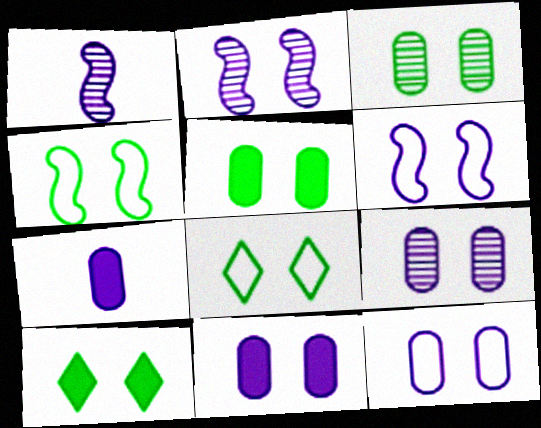[[3, 4, 10], 
[9, 11, 12]]